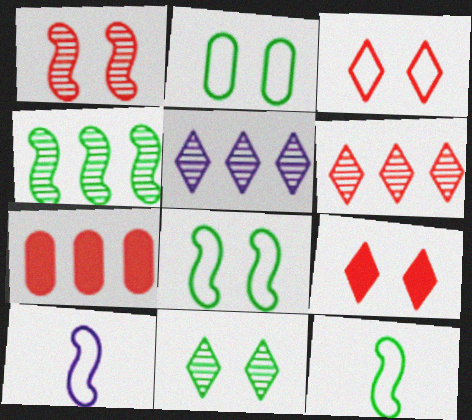[[7, 10, 11]]